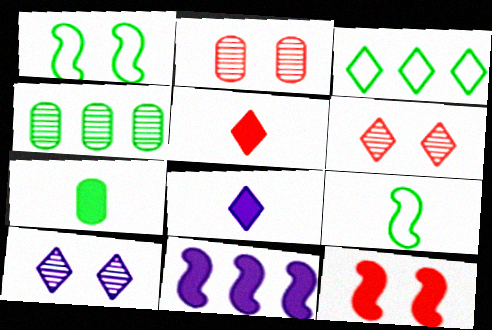[[3, 5, 10], 
[3, 6, 8]]